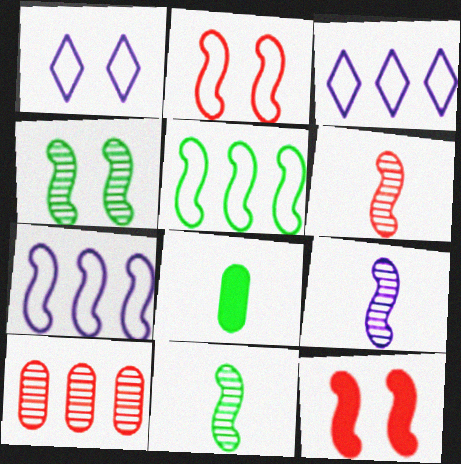[[5, 9, 12], 
[6, 9, 11], 
[7, 11, 12]]